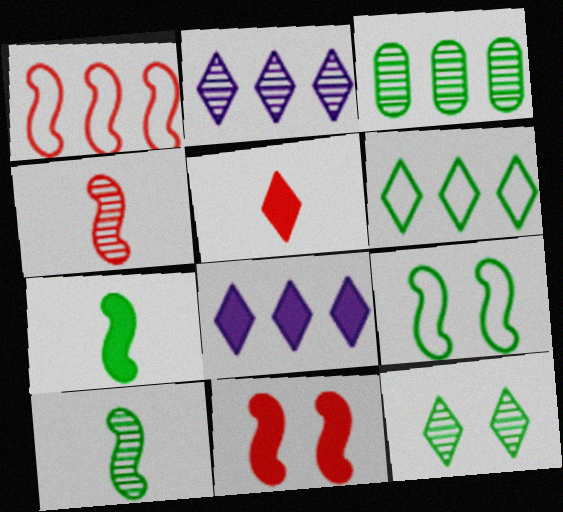[[1, 3, 8], 
[1, 4, 11], 
[3, 10, 12]]